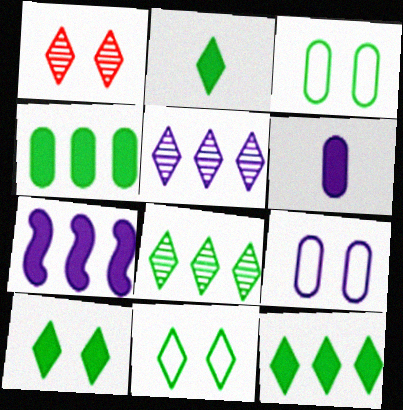[[2, 8, 11], 
[2, 10, 12]]